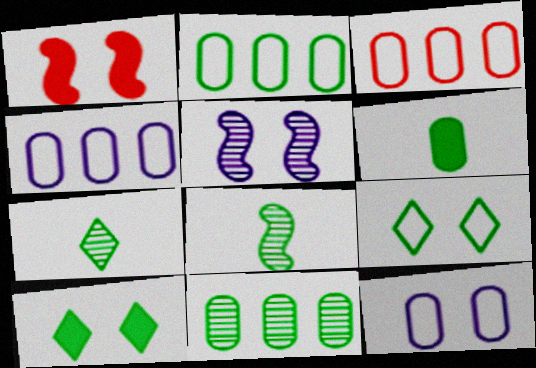[[1, 4, 7], 
[2, 3, 4], 
[2, 8, 10]]